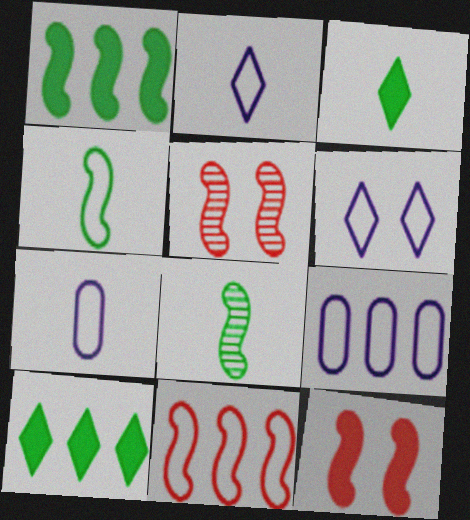[[3, 5, 9], 
[5, 7, 10]]